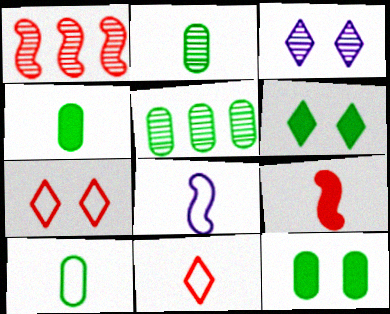[[1, 2, 3], 
[2, 4, 10], 
[3, 6, 7], 
[5, 10, 12], 
[8, 10, 11]]